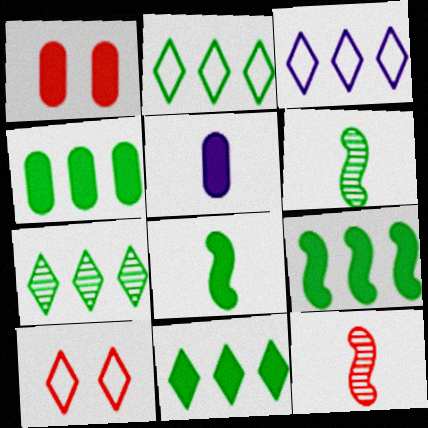[[1, 3, 6], 
[1, 4, 5], 
[2, 7, 11], 
[4, 9, 11]]